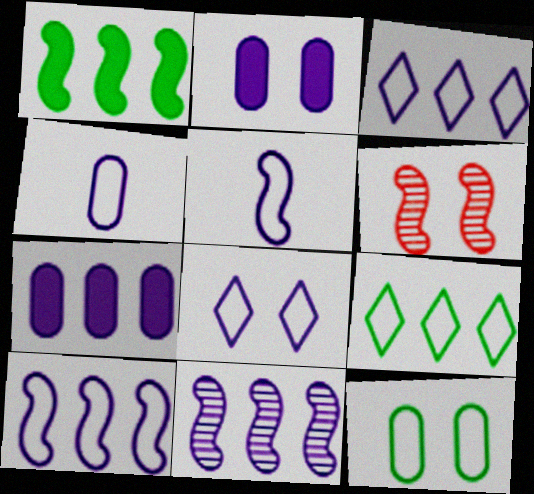[[1, 5, 6], 
[3, 7, 11], 
[4, 8, 10]]